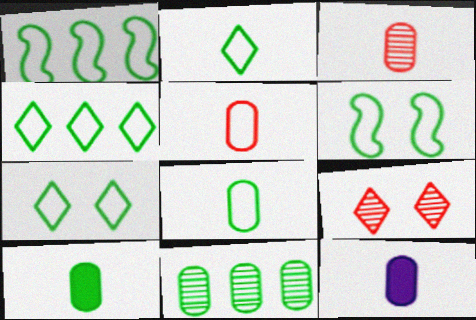[[1, 7, 8], 
[1, 9, 12], 
[2, 4, 7], 
[3, 8, 12], 
[4, 6, 8]]